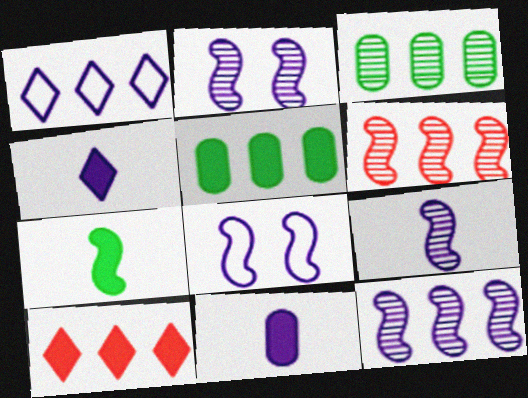[[1, 2, 11], 
[1, 5, 6], 
[2, 9, 12], 
[6, 7, 8]]